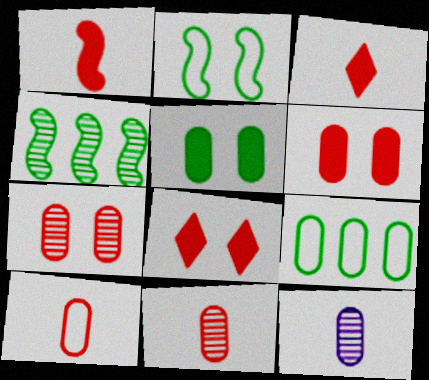[[6, 9, 12]]